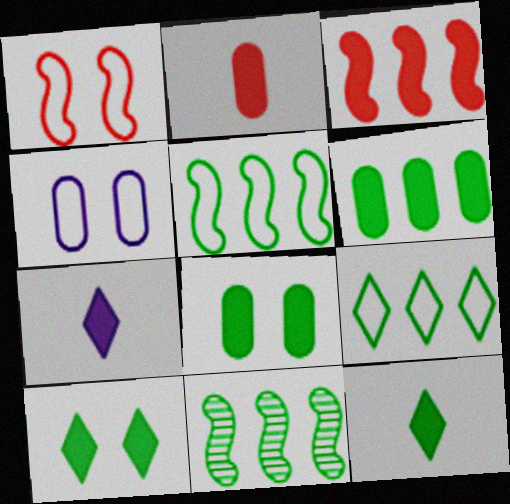[[3, 7, 8], 
[6, 9, 11]]